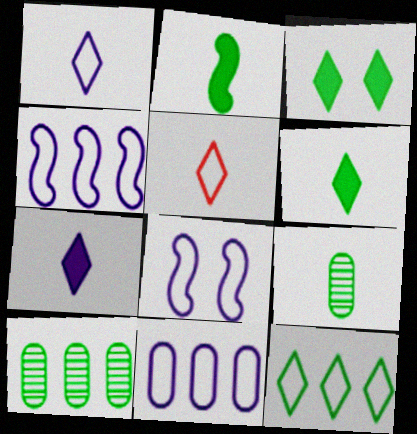[[1, 8, 11]]